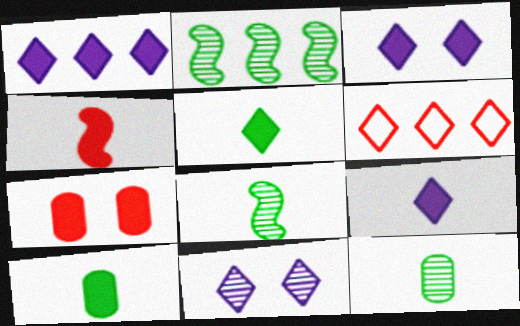[[1, 3, 9], 
[4, 9, 10], 
[5, 6, 11]]